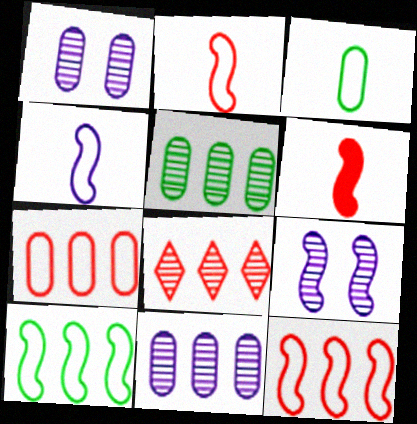[[6, 9, 10]]